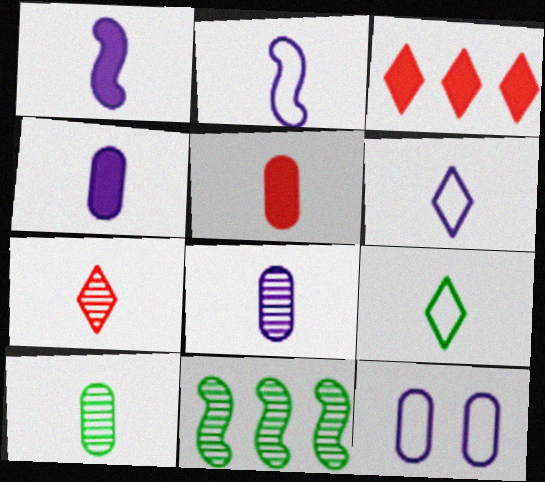[[1, 6, 8]]